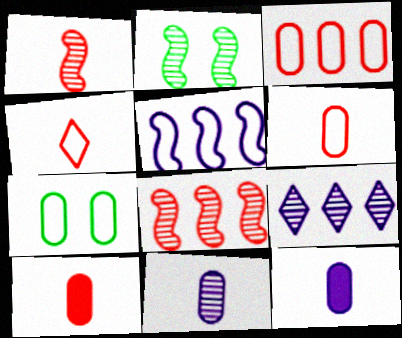[[1, 4, 10], 
[4, 5, 7]]